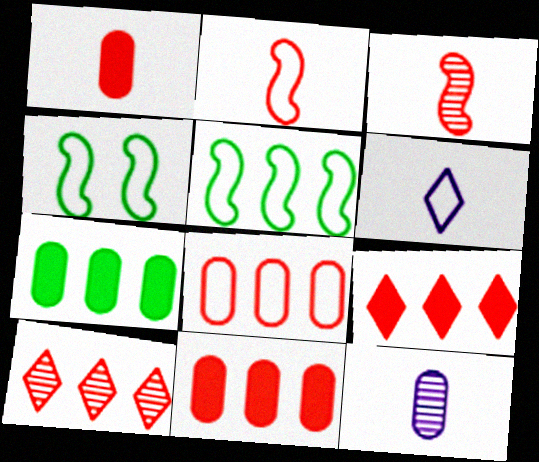[[4, 6, 8], 
[4, 9, 12]]